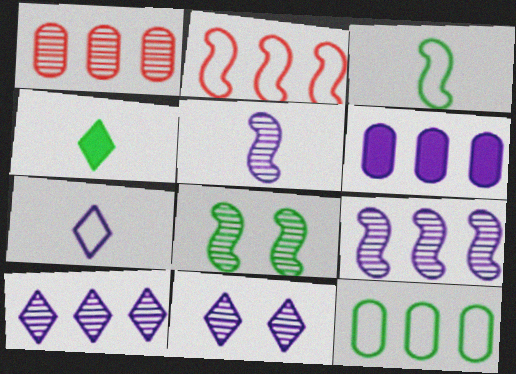[[1, 6, 12], 
[4, 8, 12]]